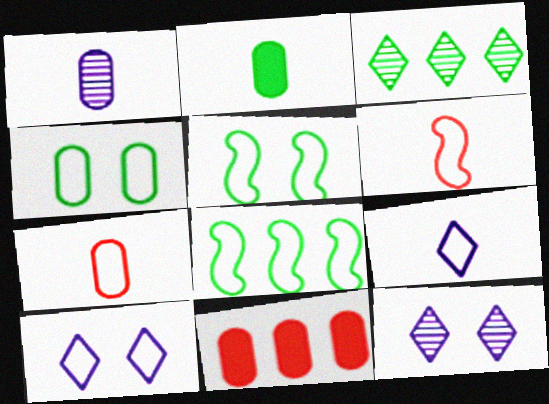[[1, 2, 7], 
[1, 4, 11], 
[2, 3, 5], 
[7, 8, 10]]